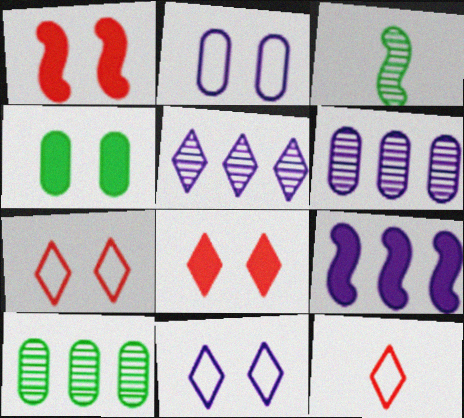[]